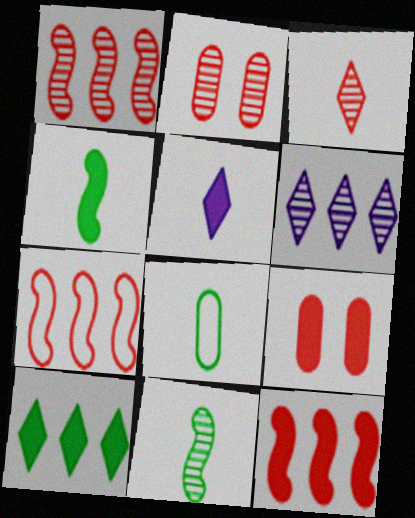[[1, 2, 3], 
[1, 7, 12], 
[2, 6, 11], 
[3, 7, 9]]